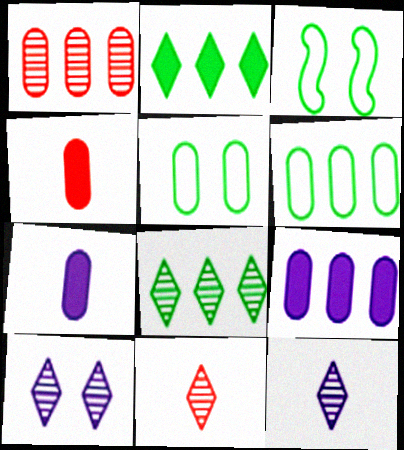[[1, 5, 7], 
[1, 6, 9], 
[3, 9, 11], 
[8, 10, 11]]